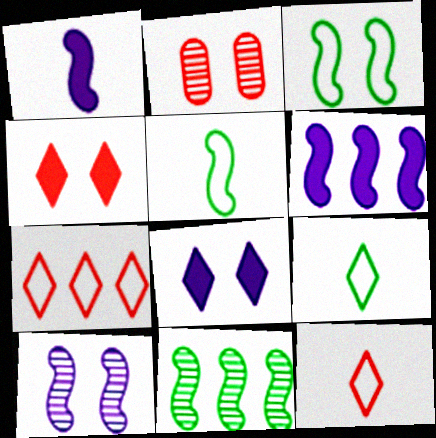[[2, 3, 8], 
[2, 6, 9]]